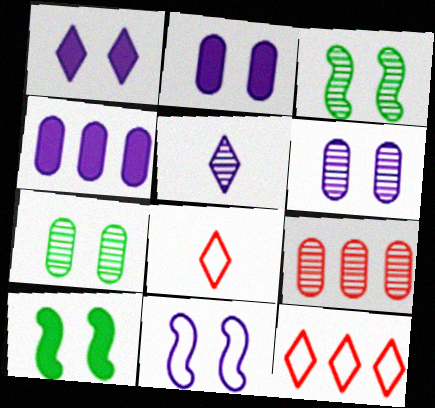[[1, 6, 11], 
[3, 4, 8], 
[3, 5, 9], 
[4, 5, 11]]